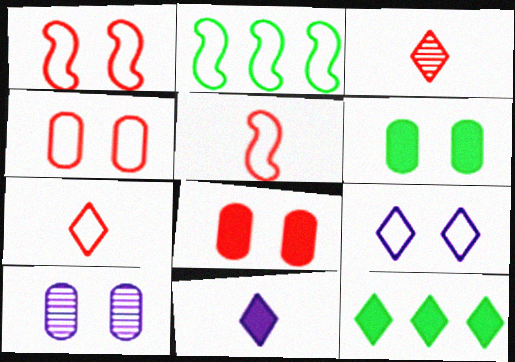[[3, 9, 12], 
[4, 6, 10], 
[5, 10, 12]]